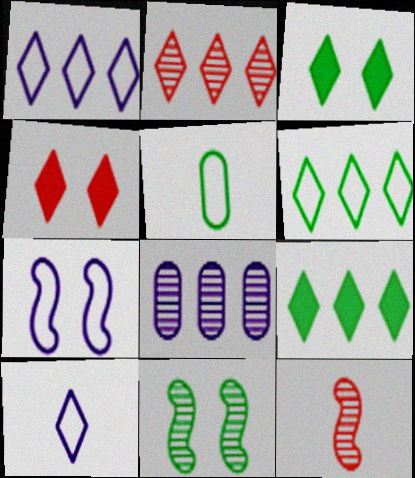[[1, 2, 9], 
[2, 3, 10], 
[5, 9, 11]]